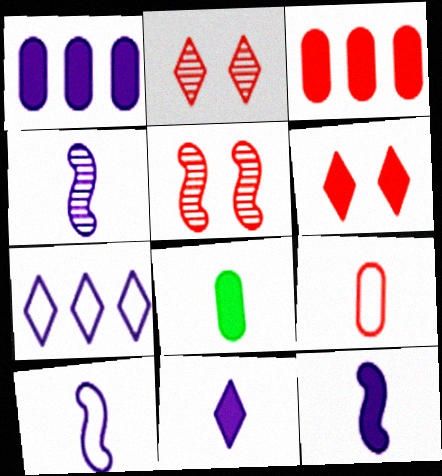[[4, 10, 12], 
[5, 7, 8]]